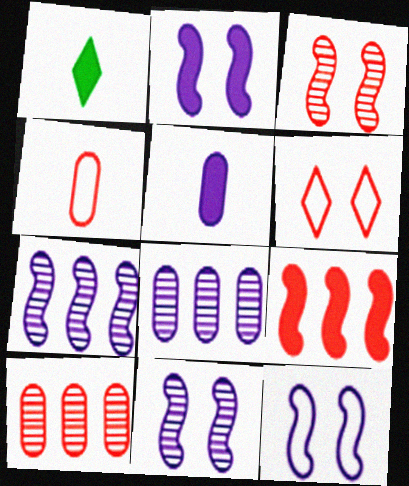[[1, 10, 12], 
[2, 11, 12]]